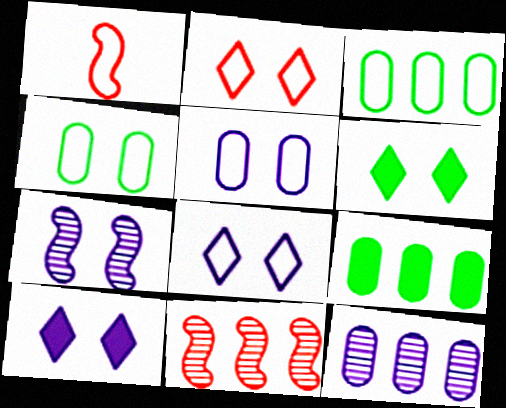[[1, 3, 8], 
[1, 6, 12], 
[5, 7, 10]]